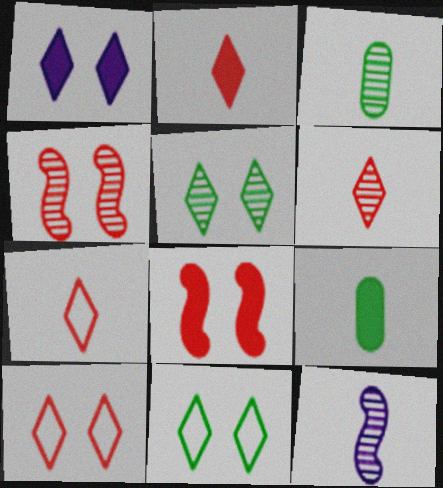[[1, 5, 10], 
[2, 6, 7], 
[3, 6, 12], 
[7, 9, 12]]